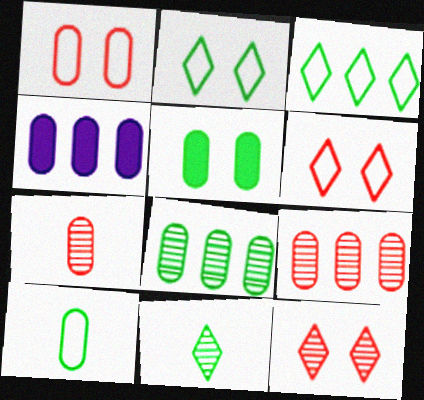[[5, 8, 10]]